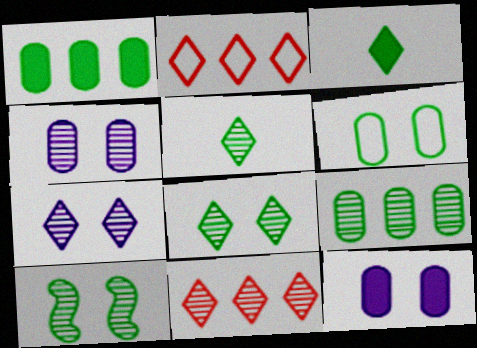[[2, 3, 7], 
[5, 7, 11], 
[5, 9, 10]]